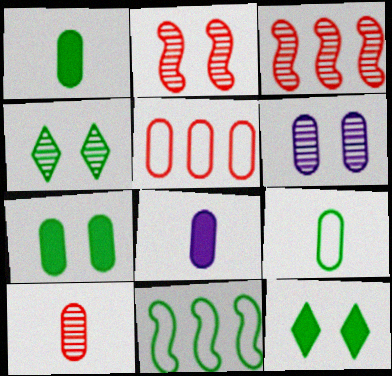[[1, 4, 11], 
[1, 5, 6], 
[2, 4, 6], 
[8, 9, 10]]